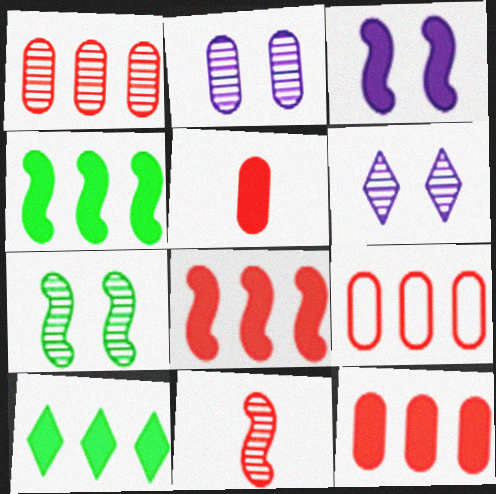[[1, 9, 12], 
[3, 5, 10]]